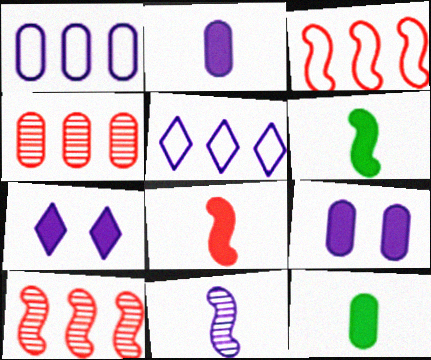[[1, 7, 11], 
[5, 9, 11]]